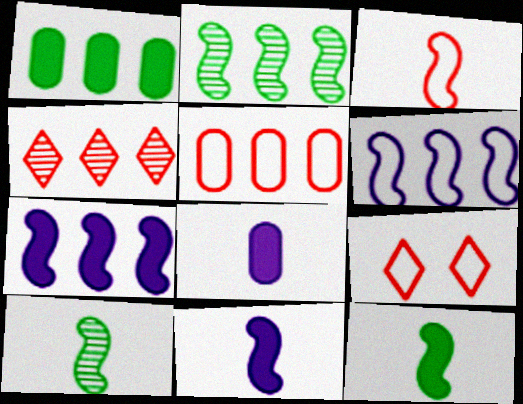[[1, 4, 6], 
[2, 8, 9], 
[3, 5, 9], 
[3, 10, 11]]